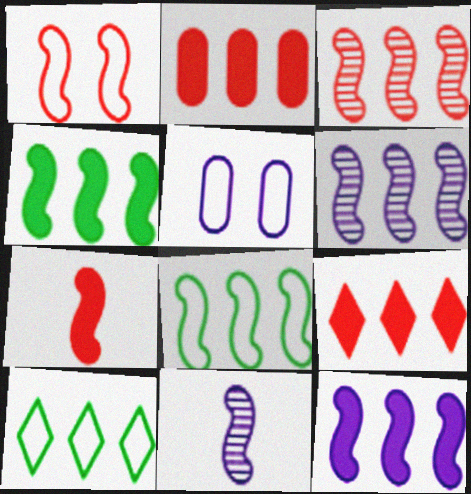[[1, 3, 7], 
[1, 4, 11], 
[2, 6, 10], 
[3, 8, 12]]